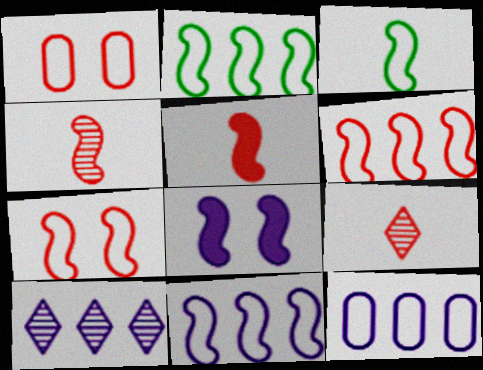[[2, 4, 8], 
[2, 6, 11], 
[3, 7, 11]]